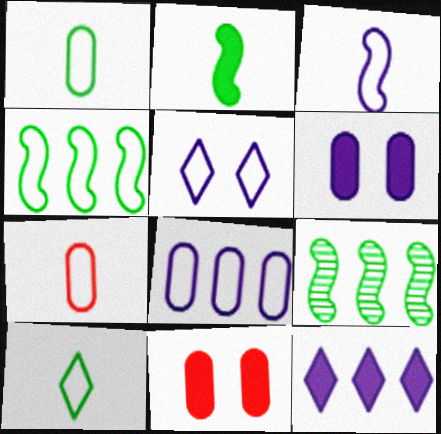[[2, 11, 12], 
[3, 5, 8], 
[3, 7, 10], 
[4, 5, 7]]